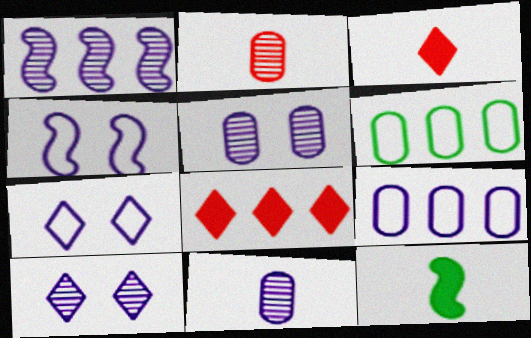[[1, 6, 8], 
[1, 10, 11]]